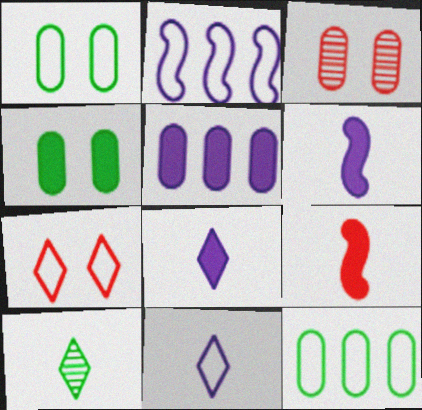[]